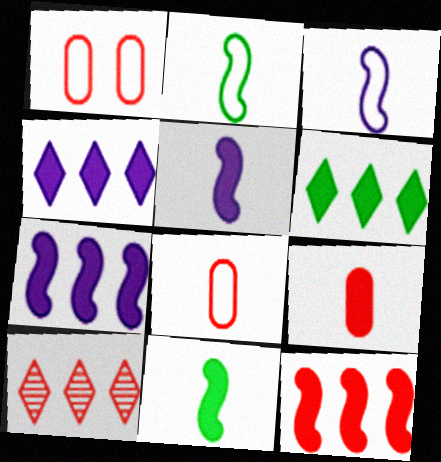[]